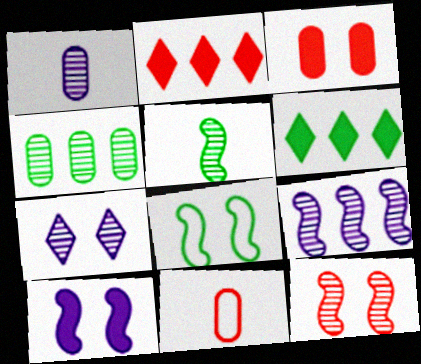[[1, 2, 8], 
[1, 7, 9], 
[2, 11, 12], 
[3, 7, 8], 
[5, 9, 12], 
[8, 10, 12]]